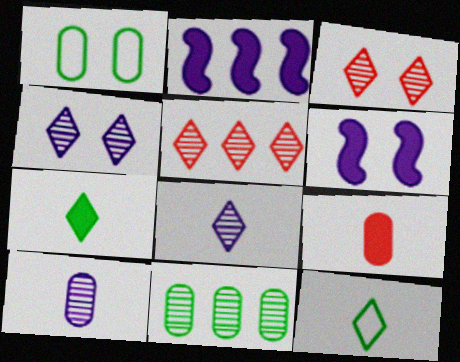[[1, 3, 6]]